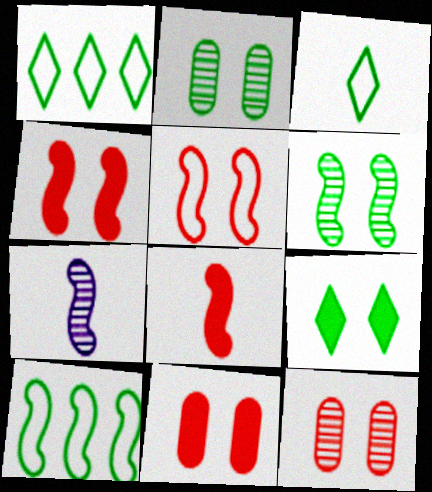[[1, 7, 11], 
[4, 7, 10]]